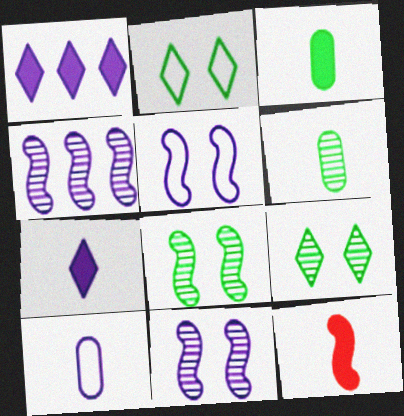[[1, 10, 11], 
[3, 7, 12]]